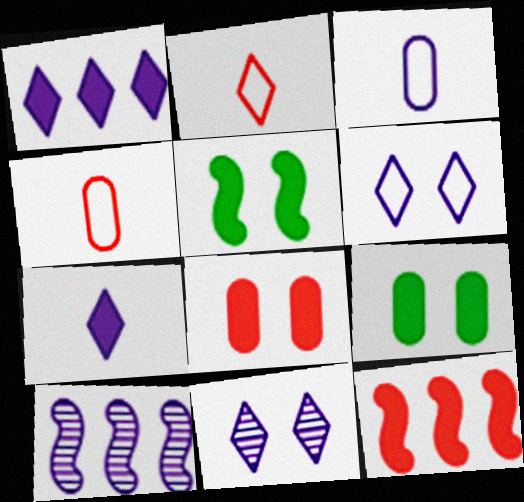[[2, 9, 10], 
[7, 9, 12]]